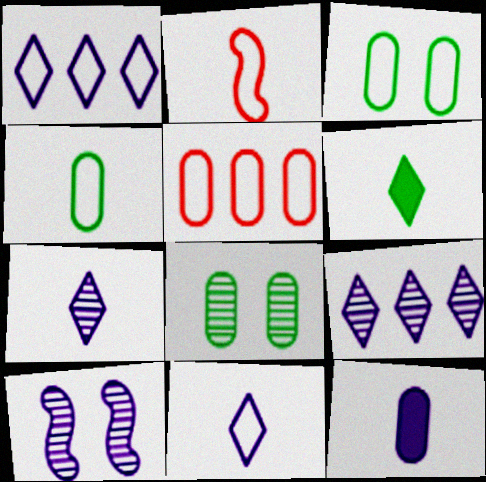[[1, 2, 3], 
[1, 10, 12], 
[2, 4, 11], 
[5, 6, 10], 
[5, 8, 12]]